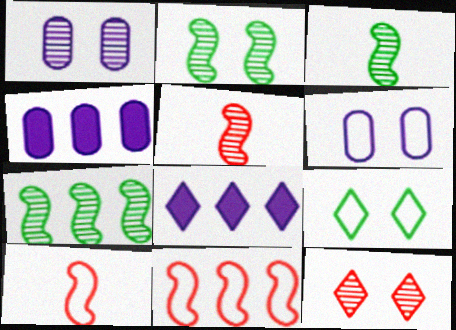[[1, 2, 12], 
[2, 3, 7], 
[4, 5, 9]]